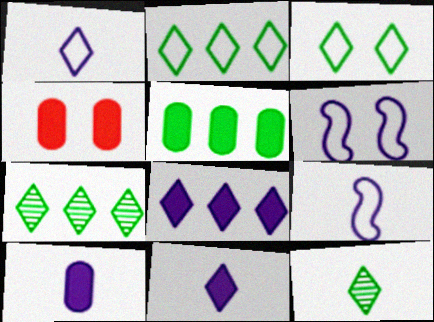[[4, 5, 10], 
[4, 7, 9]]